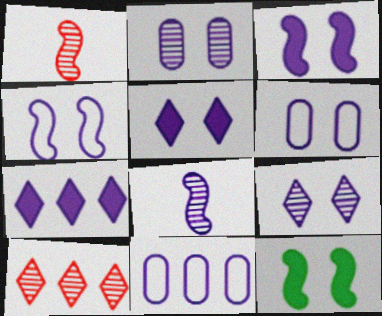[[2, 4, 5], 
[3, 6, 9], 
[5, 8, 11], 
[6, 7, 8]]